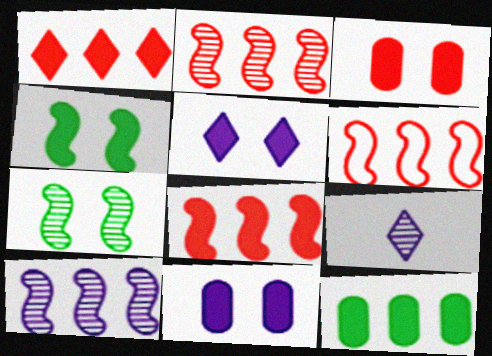[[2, 6, 8], 
[3, 4, 5]]